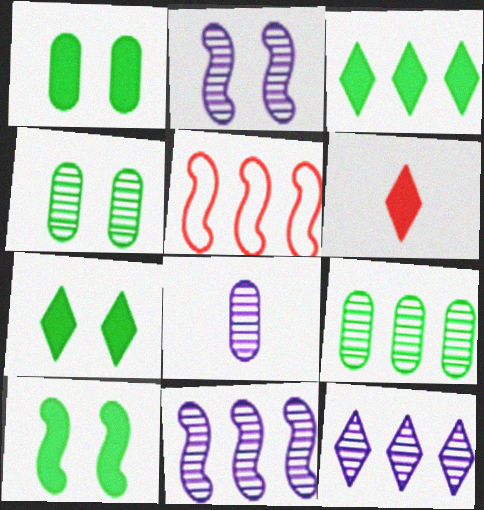[[1, 7, 10], 
[2, 8, 12], 
[5, 7, 8]]